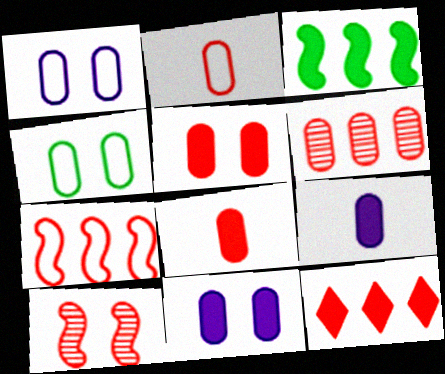[[2, 5, 6], 
[2, 10, 12], 
[4, 6, 9], 
[6, 7, 12]]